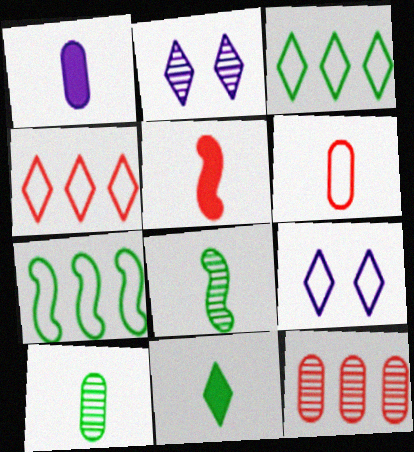[[1, 5, 11], 
[1, 6, 10], 
[2, 4, 11], 
[2, 8, 12], 
[6, 7, 9]]